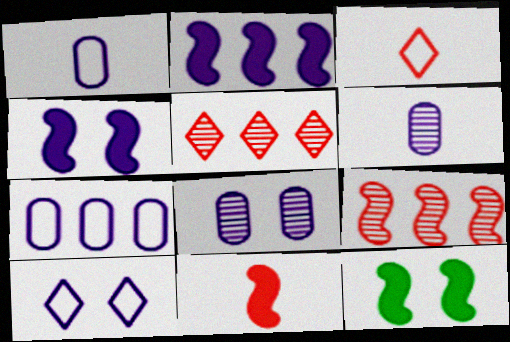[[1, 5, 12], 
[2, 6, 10], 
[2, 11, 12], 
[4, 8, 10]]